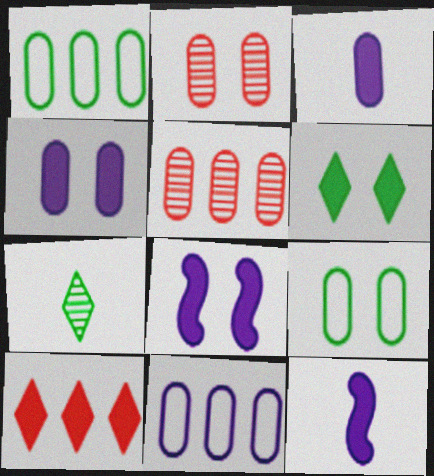[[1, 2, 3], 
[2, 4, 9], 
[3, 5, 9]]